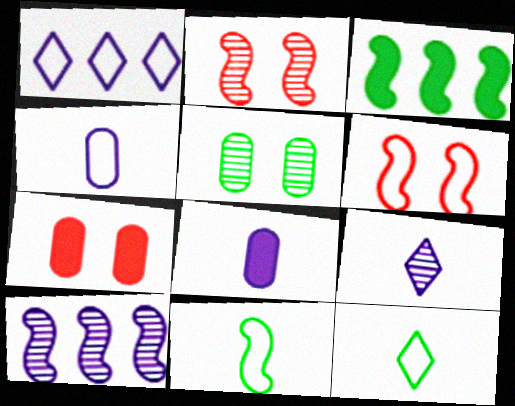[[3, 5, 12], 
[7, 10, 12]]